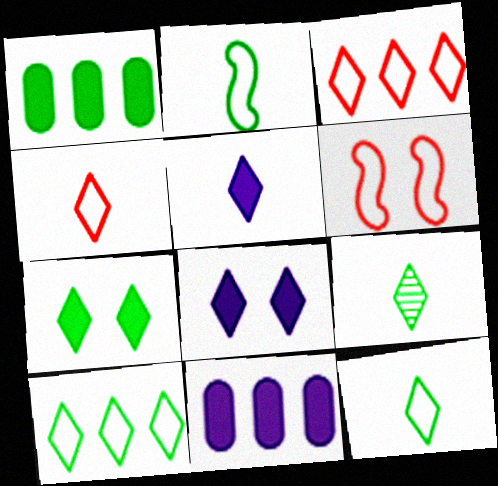[[3, 8, 9], 
[4, 5, 9], 
[6, 9, 11], 
[7, 9, 10]]